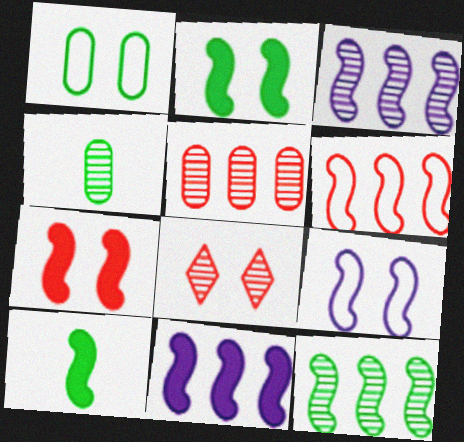[[3, 4, 8], 
[6, 11, 12], 
[7, 10, 11]]